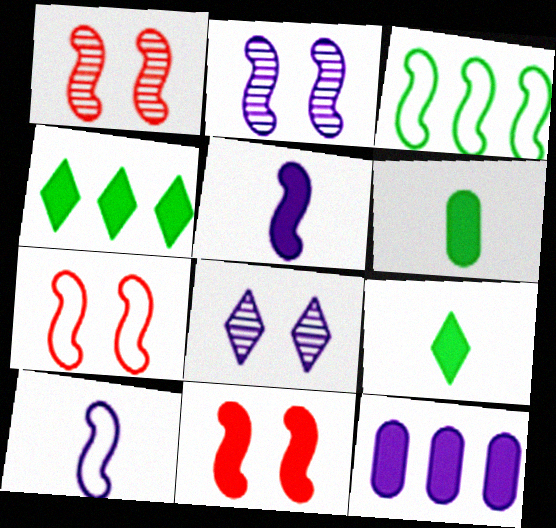[[1, 3, 5], 
[1, 7, 11], 
[3, 7, 10], 
[8, 10, 12], 
[9, 11, 12]]